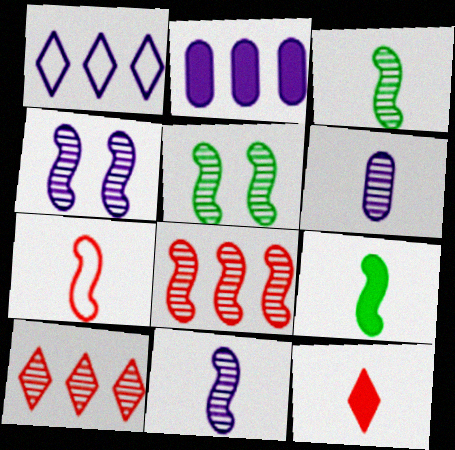[[3, 4, 8], 
[5, 6, 10], 
[5, 8, 11], 
[7, 9, 11]]